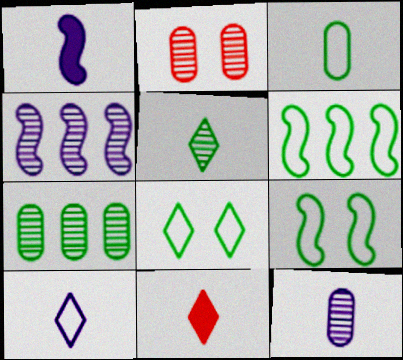[[1, 10, 12], 
[2, 4, 5], 
[2, 7, 12], 
[3, 6, 8], 
[5, 10, 11]]